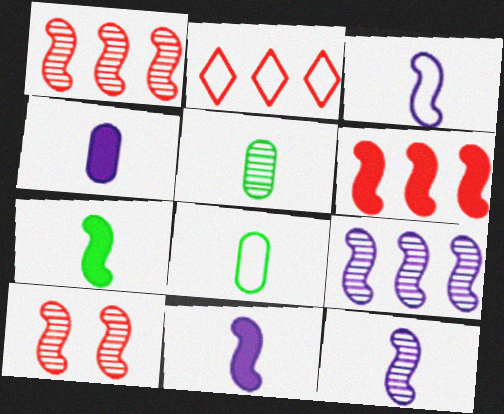[[3, 11, 12]]